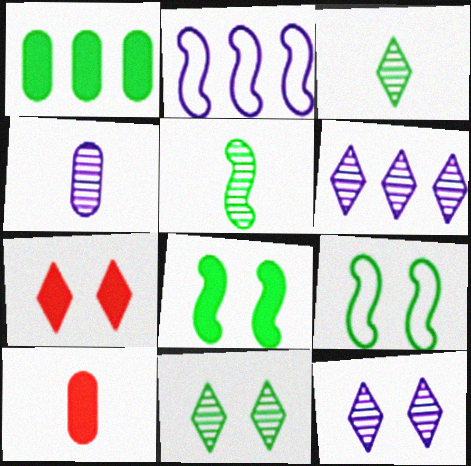[[1, 3, 9], 
[2, 10, 11], 
[6, 9, 10]]